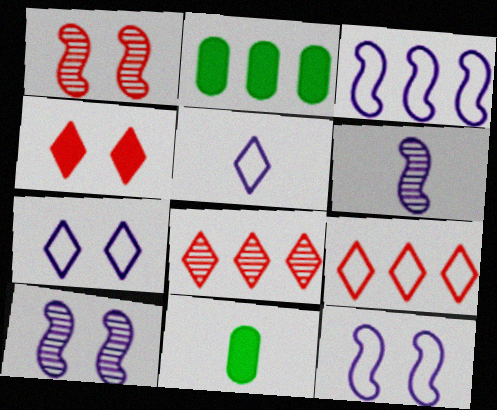[[1, 2, 5], 
[2, 3, 8], 
[8, 11, 12], 
[9, 10, 11]]